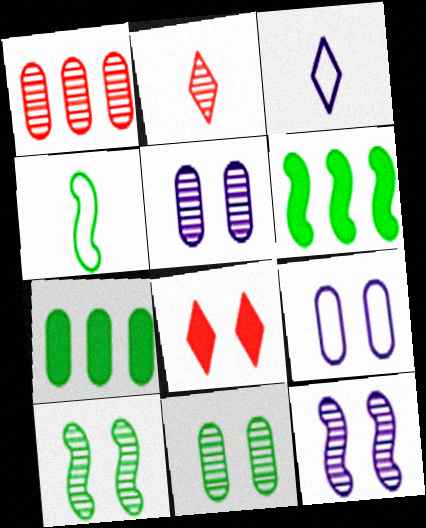[[2, 6, 9], 
[4, 6, 10], 
[8, 9, 10]]